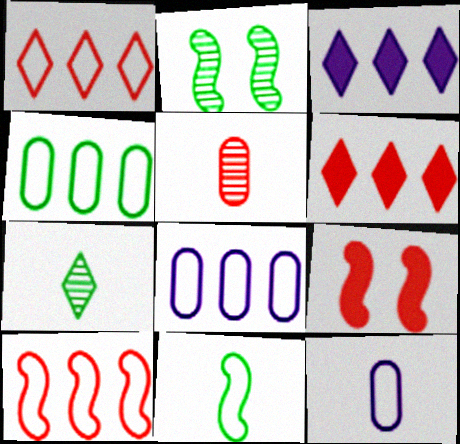[[1, 5, 9], 
[2, 6, 12], 
[7, 8, 9]]